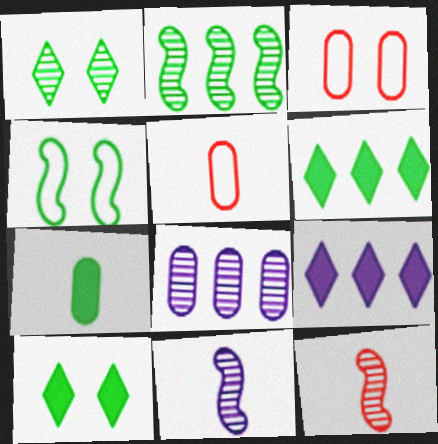[[1, 8, 12], 
[3, 6, 11], 
[3, 7, 8]]